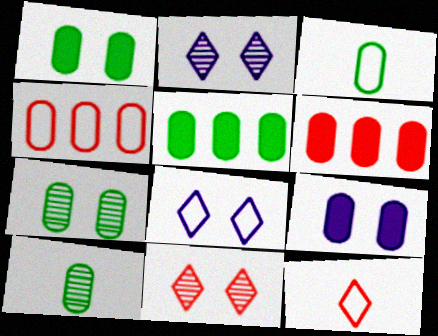[[3, 5, 7], 
[4, 9, 10]]